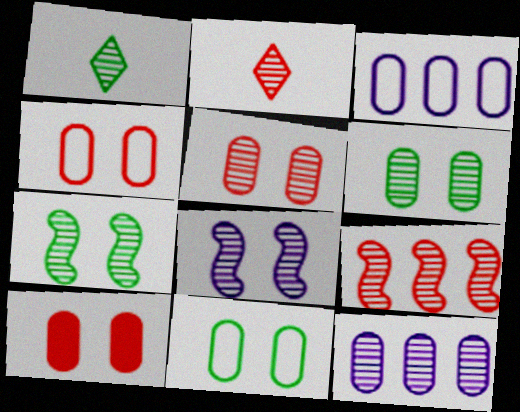[[2, 5, 9], 
[2, 7, 12], 
[4, 5, 10]]